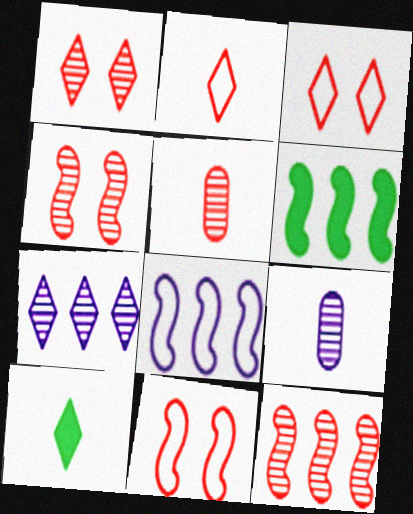[[1, 5, 12], 
[3, 6, 9], 
[3, 7, 10], 
[6, 8, 12]]